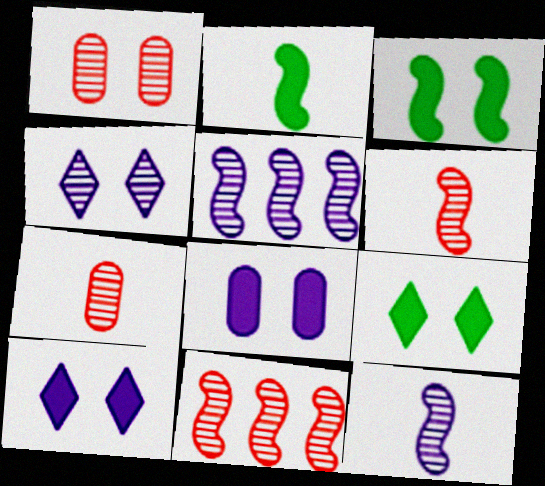[]